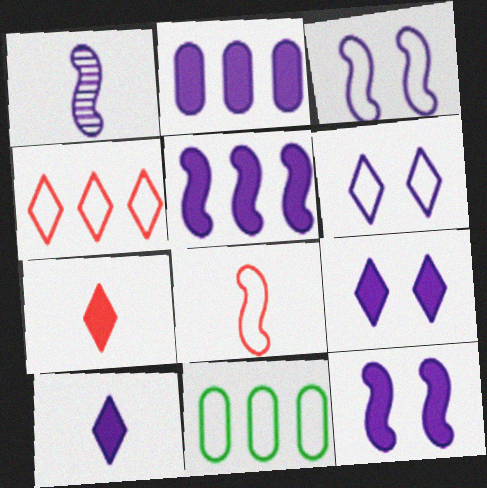[[1, 2, 6], 
[1, 3, 5], 
[2, 10, 12], 
[6, 8, 11]]